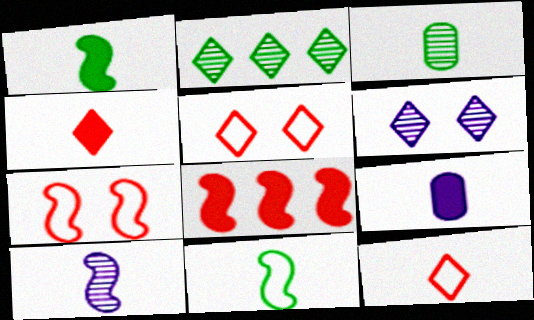[[1, 4, 9], 
[2, 7, 9]]